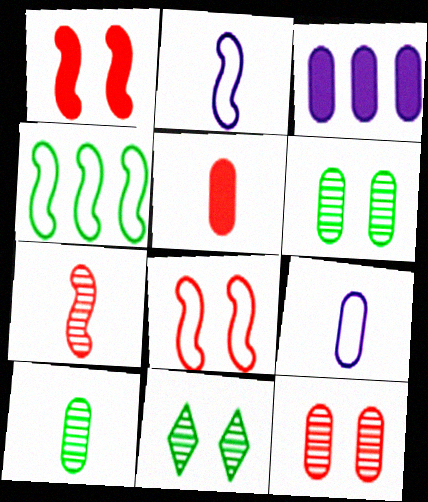[[2, 4, 8], 
[5, 9, 10]]